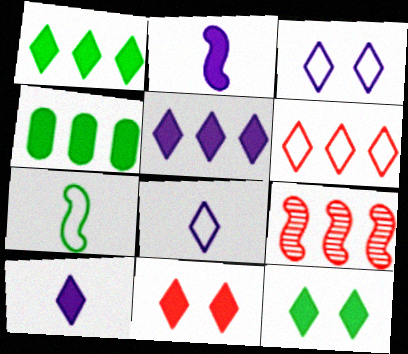[[1, 10, 11], 
[2, 4, 11]]